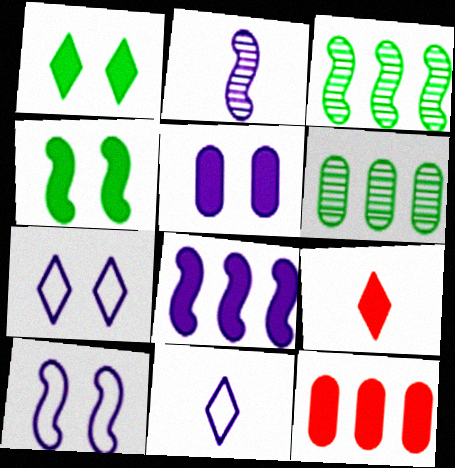[[2, 8, 10], 
[6, 9, 10]]